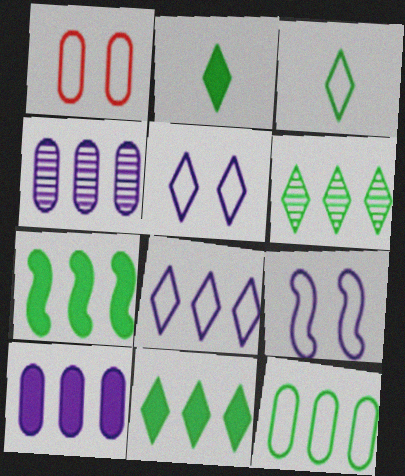[[6, 7, 12]]